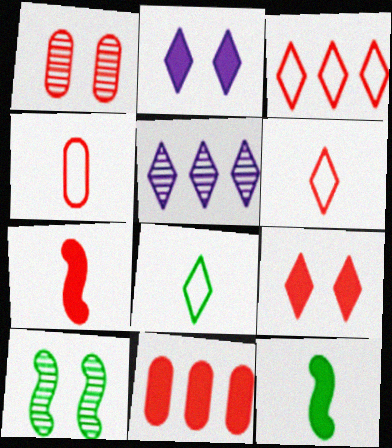[[1, 3, 7], 
[1, 4, 11], 
[2, 11, 12], 
[5, 8, 9], 
[7, 9, 11]]